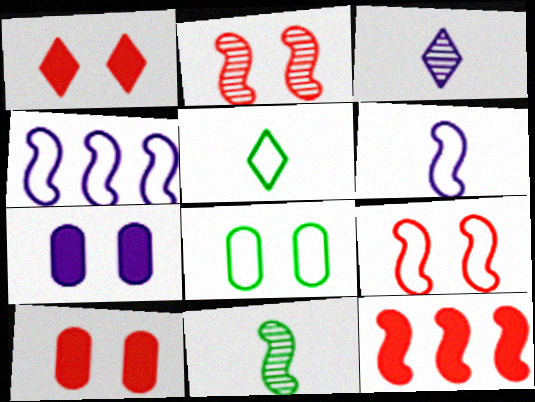[[3, 4, 7], 
[3, 8, 12]]